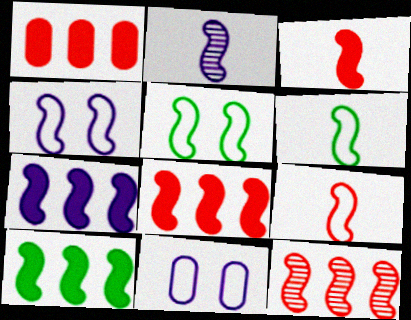[[2, 3, 6], 
[2, 4, 7], 
[2, 5, 8], 
[7, 8, 10]]